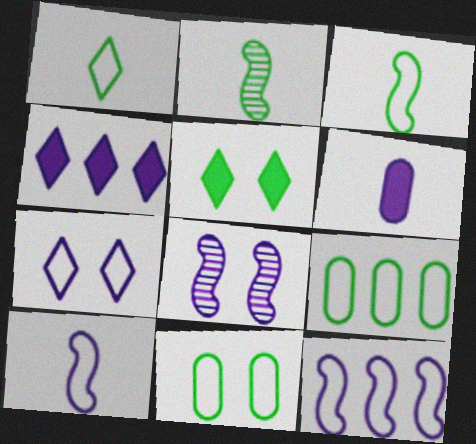[[2, 5, 9]]